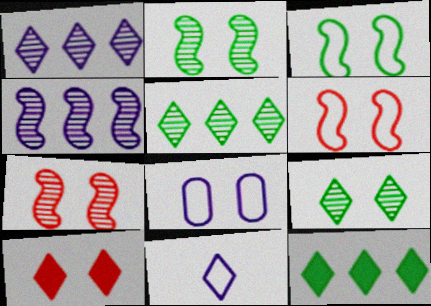[[2, 8, 10], 
[5, 10, 11]]